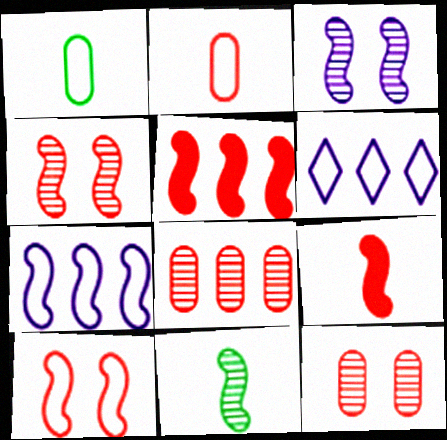[[1, 6, 10]]